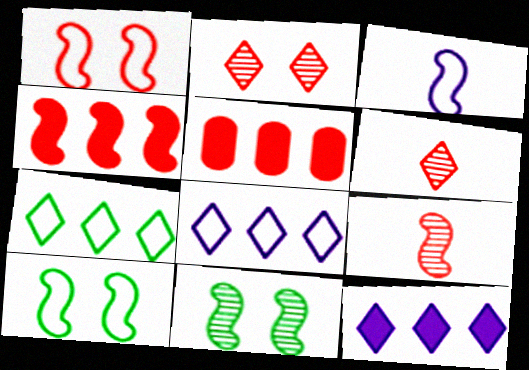[[1, 4, 9], 
[1, 5, 6], 
[3, 4, 11]]